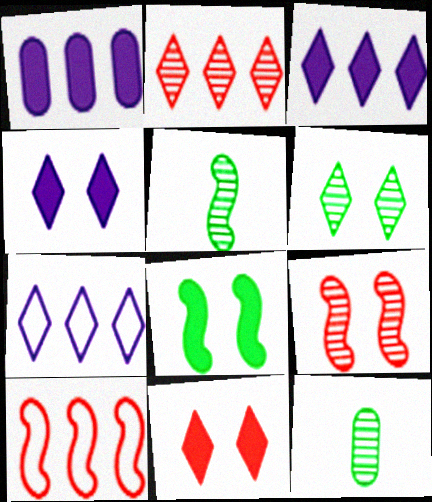[[4, 10, 12]]